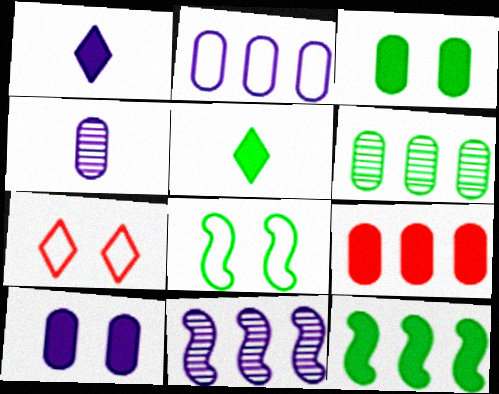[[2, 4, 10], 
[2, 6, 9], 
[3, 5, 12], 
[4, 7, 12], 
[5, 6, 8]]